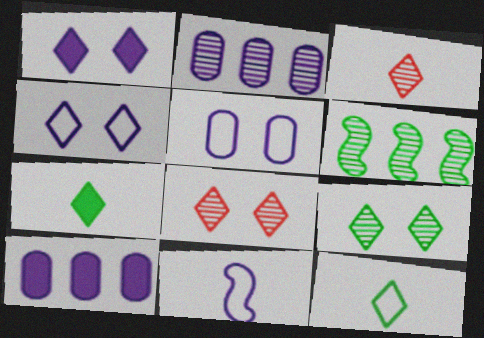[[1, 2, 11]]